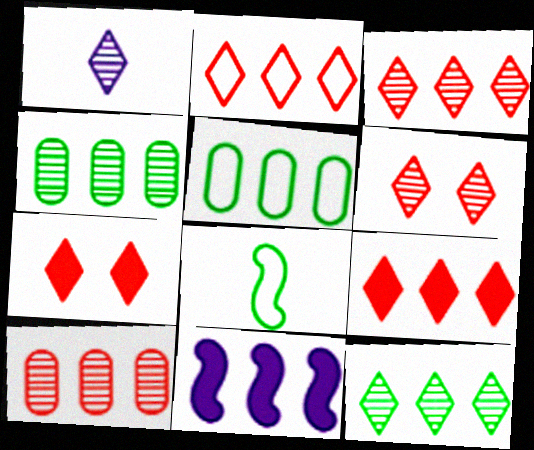[[1, 6, 12], 
[2, 3, 9], 
[2, 4, 11], 
[3, 5, 11]]